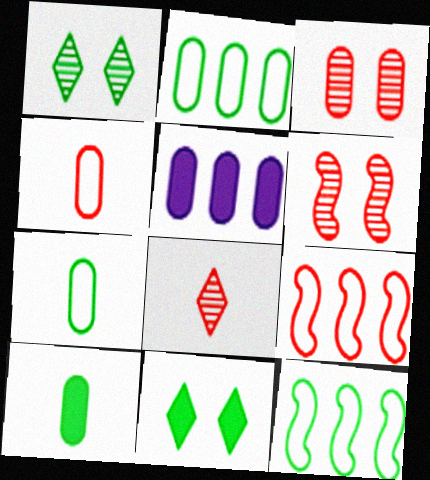[[1, 10, 12], 
[3, 5, 7]]